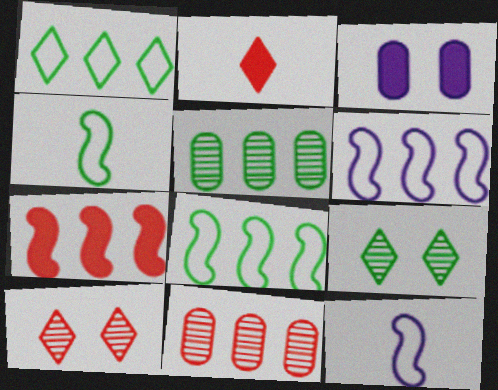[]